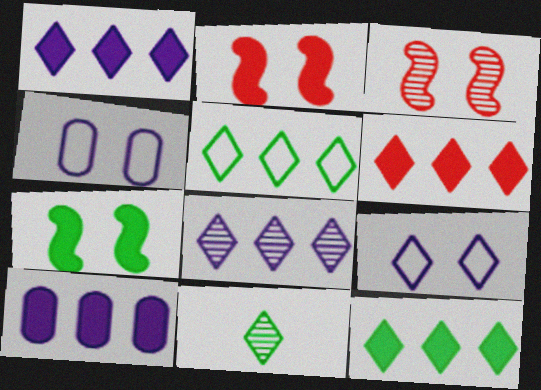[[1, 6, 12], 
[5, 6, 8], 
[6, 9, 11]]